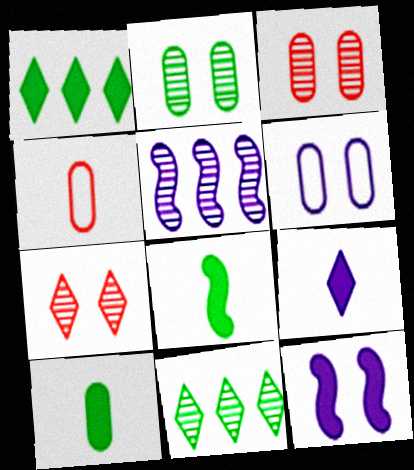[[4, 11, 12], 
[5, 6, 9]]